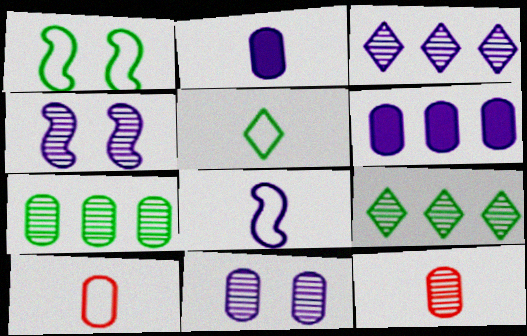[[4, 9, 12], 
[5, 8, 10], 
[7, 11, 12]]